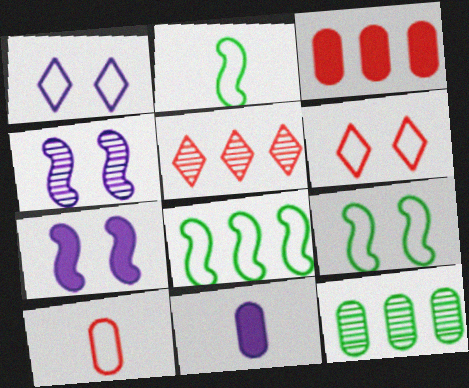[[1, 8, 10], 
[2, 8, 9], 
[5, 9, 11]]